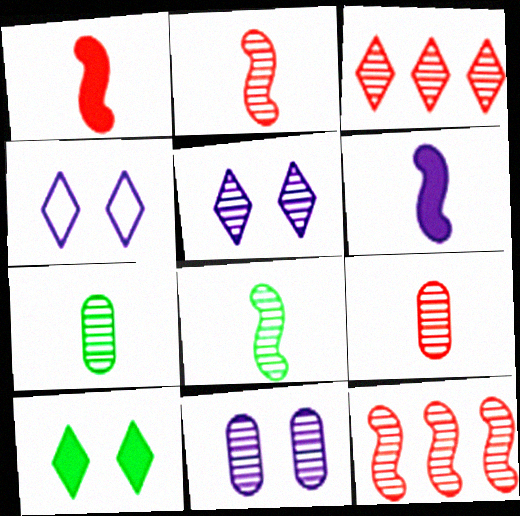[[3, 8, 11], 
[5, 7, 12]]